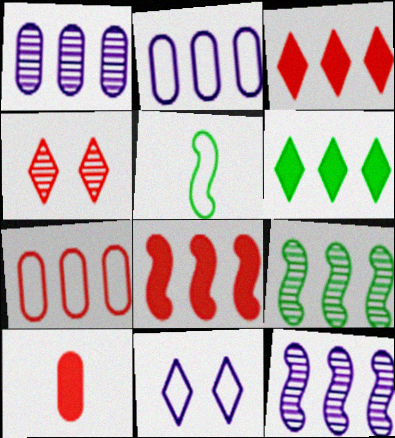[[2, 3, 9], 
[5, 7, 11], 
[6, 7, 12], 
[9, 10, 11]]